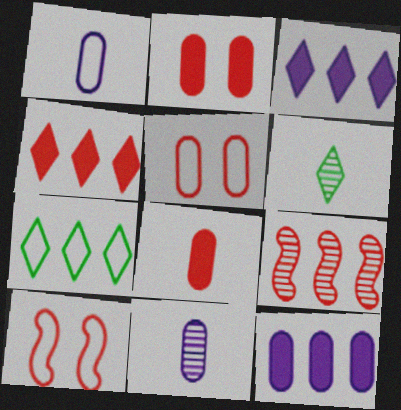[[1, 7, 10], 
[6, 10, 12], 
[7, 9, 12]]